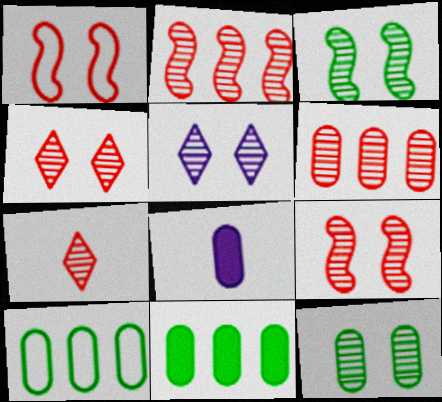[[5, 9, 12], 
[6, 7, 9]]